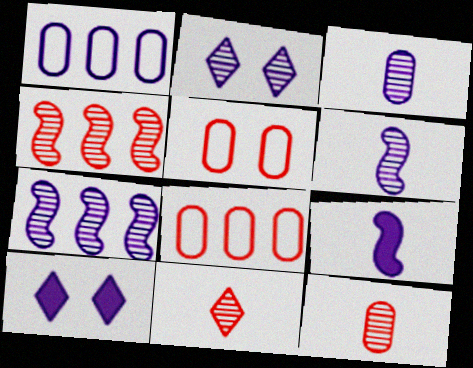[[1, 2, 9], 
[1, 6, 10], 
[2, 3, 7]]